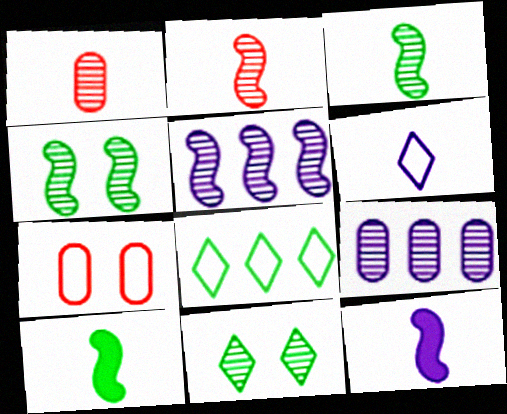[[1, 5, 11], 
[1, 6, 10], 
[2, 4, 5], 
[2, 9, 11]]